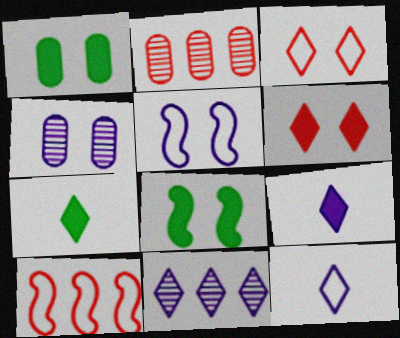[[2, 5, 7], 
[2, 8, 12], 
[3, 4, 8], 
[3, 7, 11], 
[4, 7, 10]]